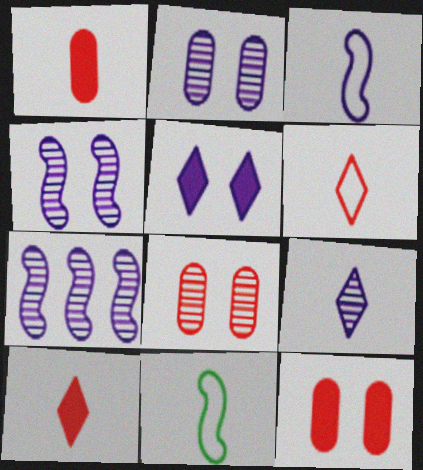[[1, 9, 11], 
[2, 7, 9]]